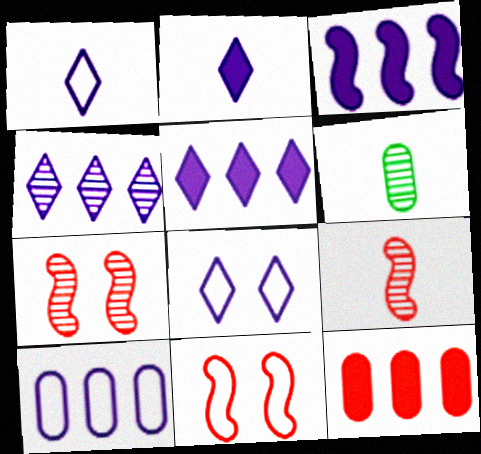[[2, 4, 8], 
[3, 4, 10], 
[4, 6, 7], 
[5, 6, 11]]